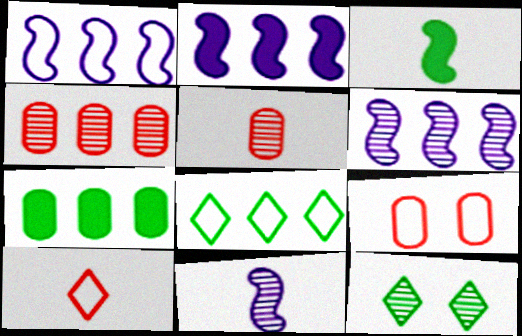[[1, 2, 6], 
[2, 4, 8], 
[4, 11, 12], 
[5, 6, 12]]